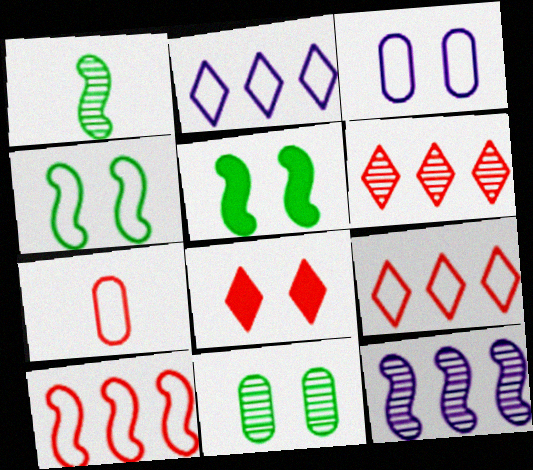[[2, 4, 7]]